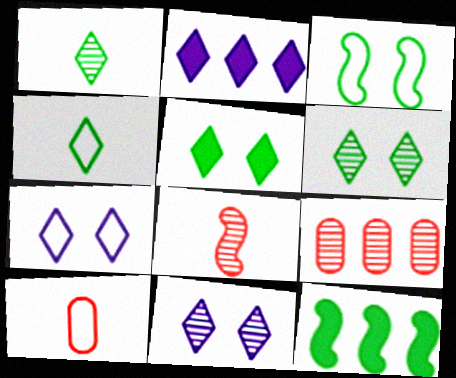[[10, 11, 12]]